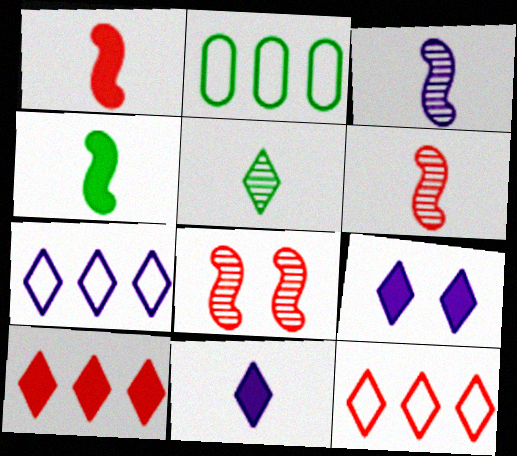[[2, 6, 9], 
[2, 8, 11], 
[5, 9, 12]]